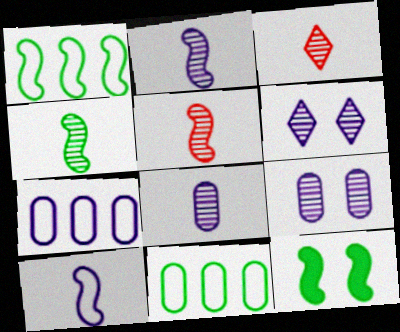[[1, 4, 12], 
[2, 4, 5], 
[3, 4, 8], 
[3, 7, 12]]